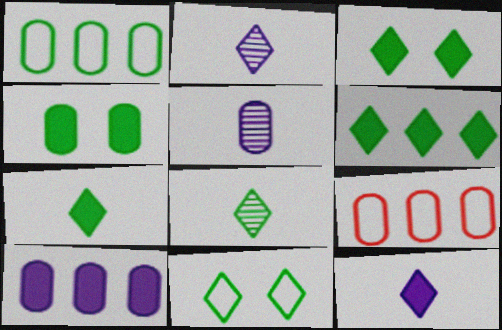[[3, 6, 7], 
[4, 5, 9], 
[6, 8, 11]]